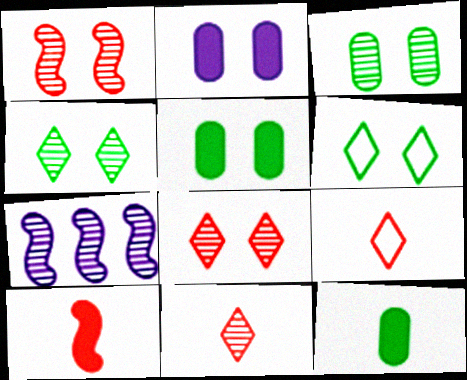[[1, 2, 6], 
[3, 7, 11], 
[5, 7, 9]]